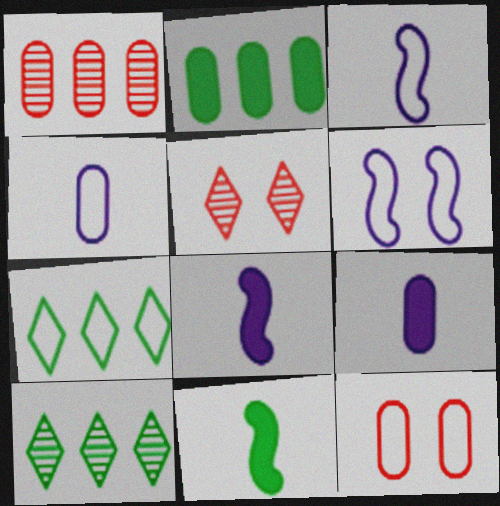[[2, 3, 5], 
[3, 7, 12], 
[8, 10, 12]]